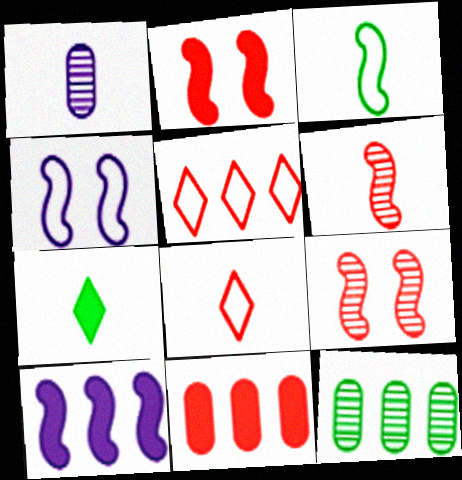[[3, 9, 10], 
[5, 10, 12], 
[8, 9, 11]]